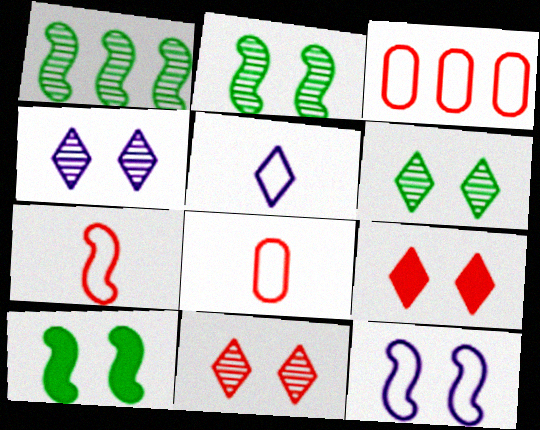[[4, 6, 11]]